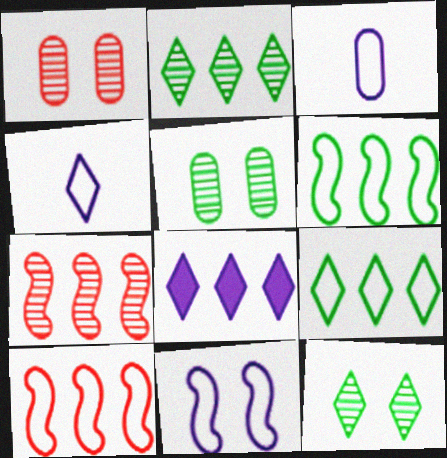[]